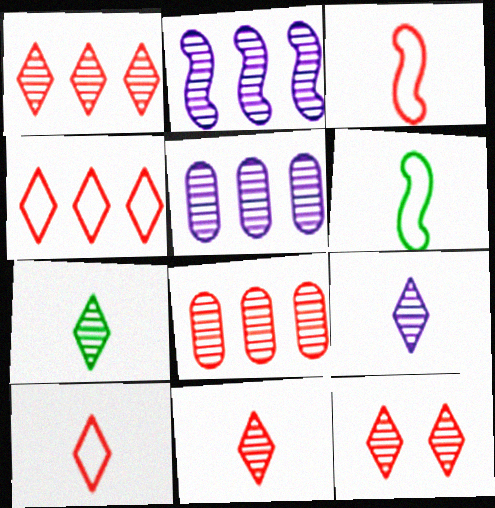[[1, 11, 12], 
[7, 9, 11]]